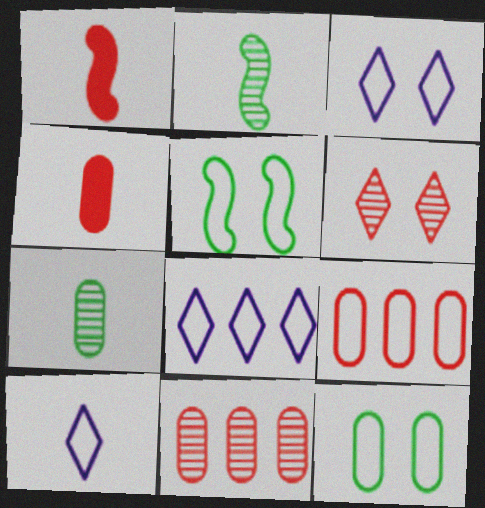[[1, 6, 9], 
[1, 7, 10], 
[2, 4, 10], 
[3, 8, 10], 
[5, 9, 10]]